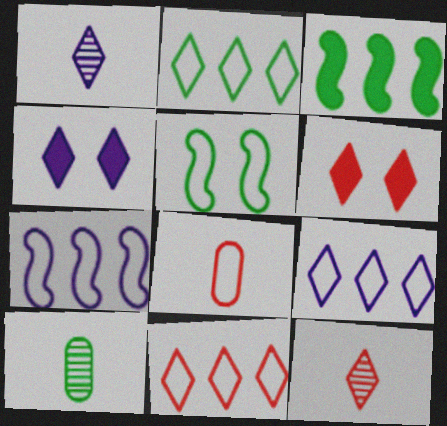[[1, 2, 6], 
[1, 4, 9], 
[2, 4, 12], 
[2, 9, 11], 
[5, 8, 9], 
[6, 7, 10], 
[6, 11, 12]]